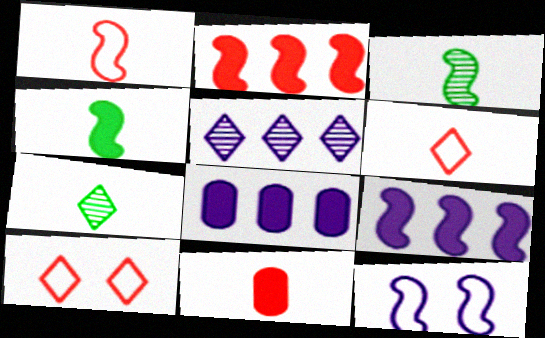[[2, 3, 12], 
[3, 8, 10]]